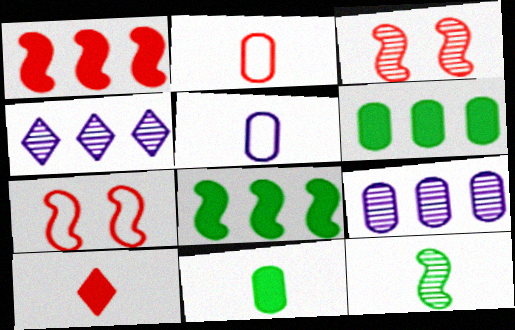[[4, 7, 11], 
[5, 10, 12]]